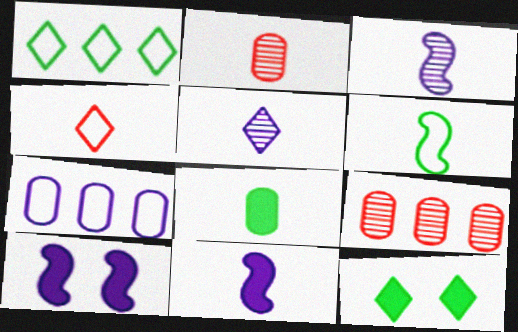[[1, 2, 10], 
[3, 4, 8], 
[5, 7, 10]]